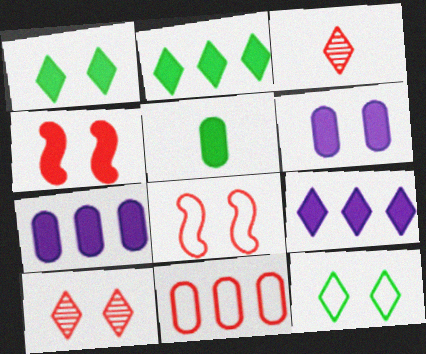[[1, 4, 6], 
[3, 4, 11], 
[3, 9, 12], 
[4, 5, 9]]